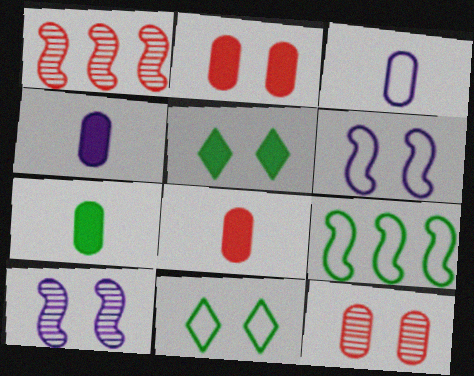[[1, 3, 5], 
[1, 4, 11], 
[2, 10, 11], 
[4, 7, 8], 
[5, 6, 12]]